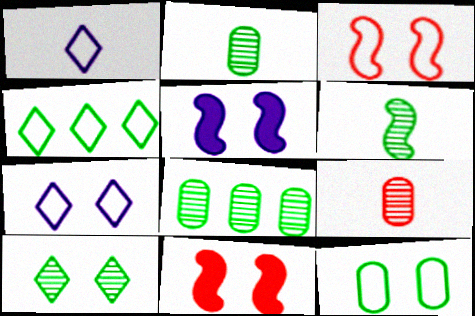[[1, 8, 11], 
[3, 7, 12], 
[4, 5, 9], 
[6, 8, 10]]